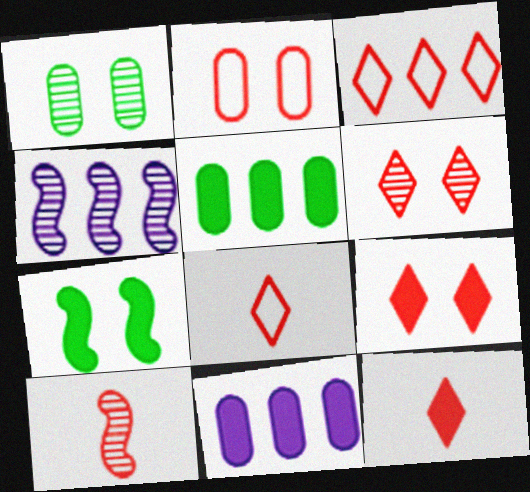[[3, 4, 5], 
[3, 6, 12], 
[7, 11, 12]]